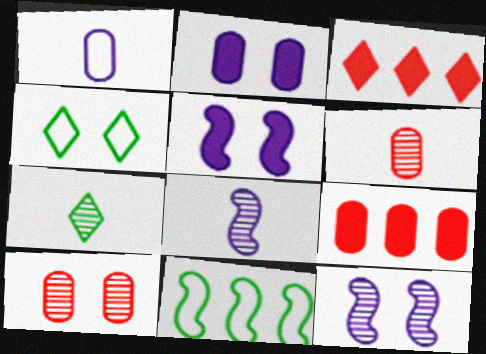[[4, 5, 10], 
[4, 8, 9], 
[6, 7, 8]]